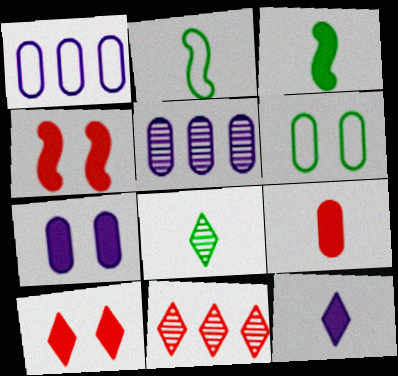[[1, 4, 8], 
[2, 5, 10], 
[2, 7, 11], 
[3, 9, 12], 
[5, 6, 9]]